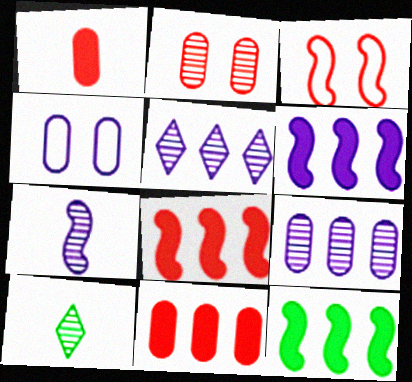[[3, 7, 12], 
[4, 8, 10], 
[6, 8, 12]]